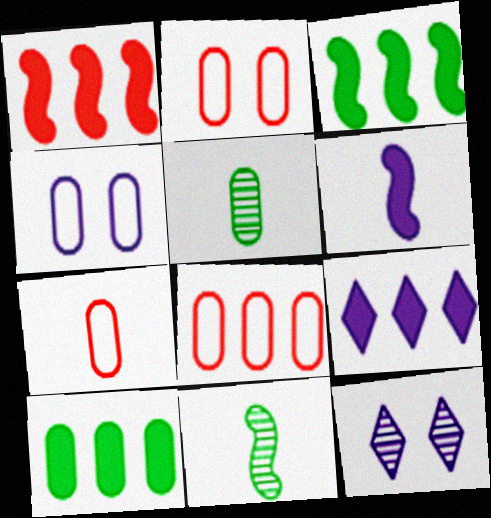[[1, 9, 10], 
[2, 7, 8], 
[2, 9, 11], 
[3, 7, 12]]